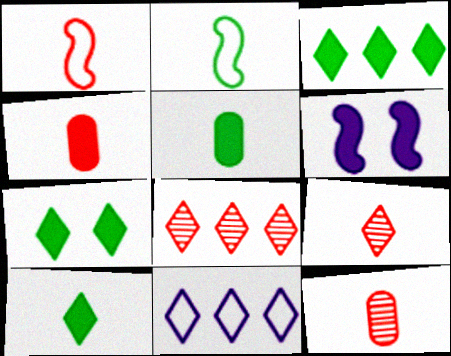[[1, 4, 9], 
[3, 4, 6], 
[3, 7, 10], 
[3, 8, 11], 
[7, 9, 11]]